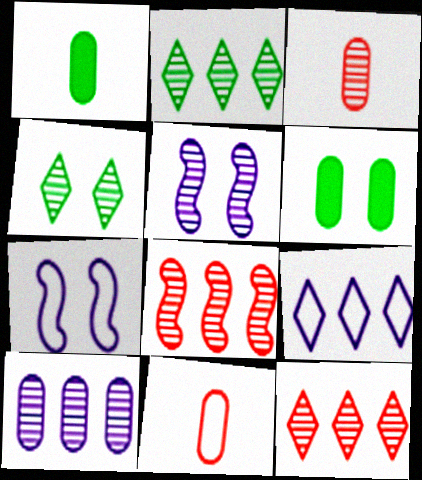[[1, 7, 12], 
[2, 3, 5], 
[2, 8, 10], 
[6, 10, 11]]